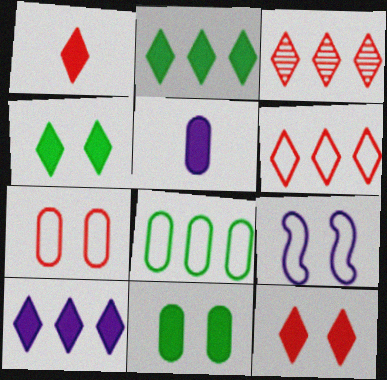[[1, 4, 10]]